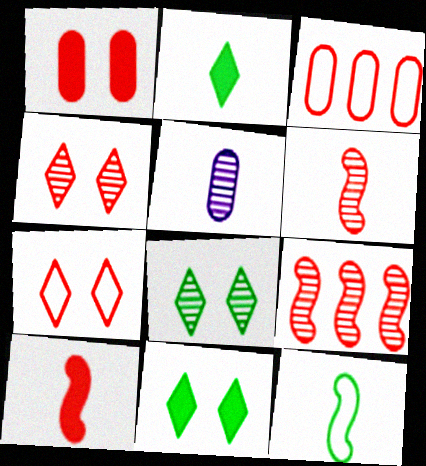[[3, 4, 10], 
[5, 8, 9]]